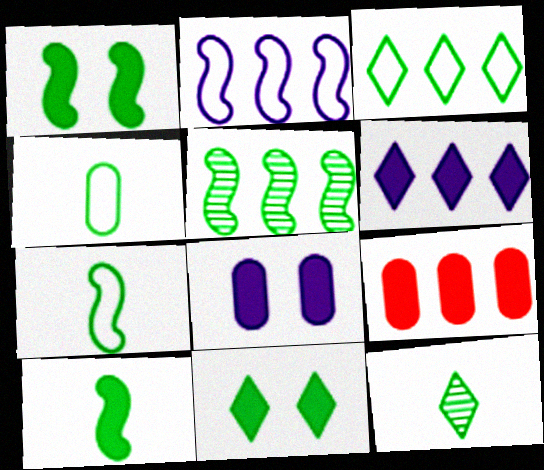[[1, 5, 7], 
[3, 11, 12], 
[4, 5, 11], 
[4, 10, 12]]